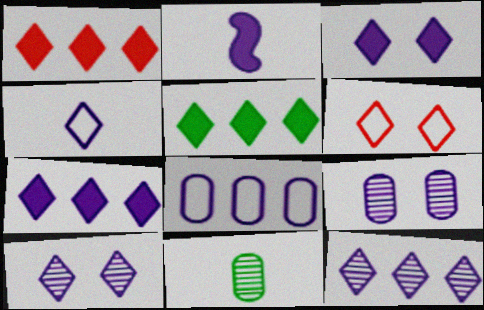[[1, 5, 7], 
[2, 8, 10], 
[3, 4, 12], 
[4, 7, 10]]